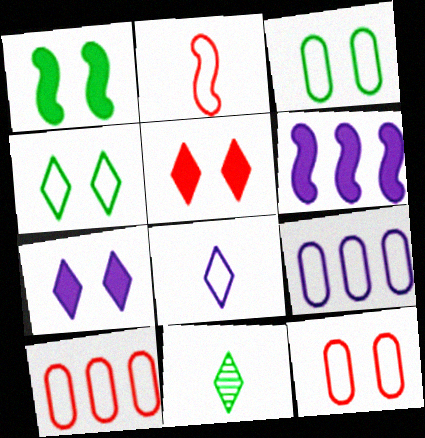[[2, 4, 9], 
[6, 11, 12]]